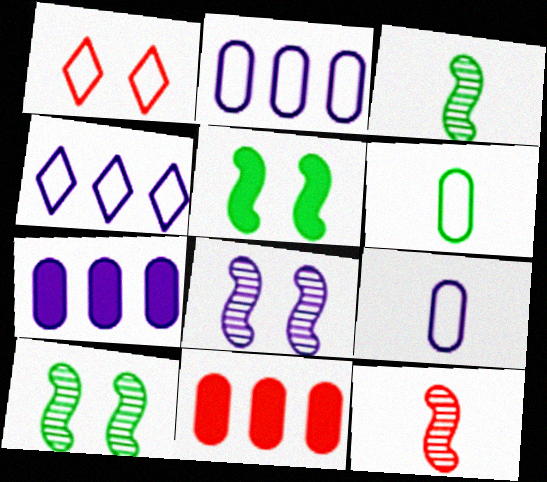[[1, 3, 7], 
[1, 11, 12]]